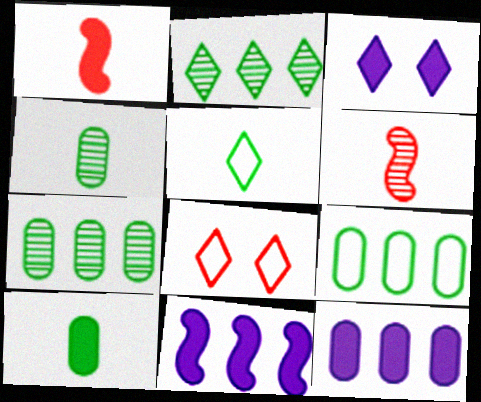[[3, 6, 9], 
[4, 8, 11]]